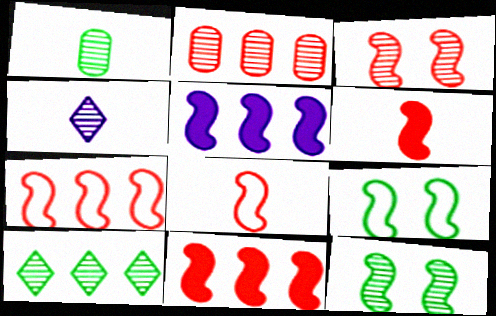[[1, 10, 12], 
[2, 4, 12], 
[3, 6, 7], 
[3, 8, 11], 
[5, 8, 12]]